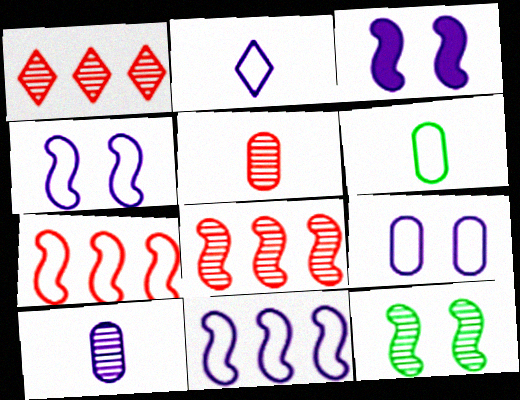[[1, 3, 6], 
[1, 10, 12], 
[2, 9, 11]]